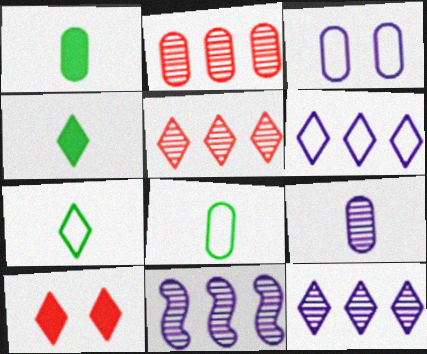[[1, 2, 3], 
[7, 10, 12], 
[8, 10, 11]]